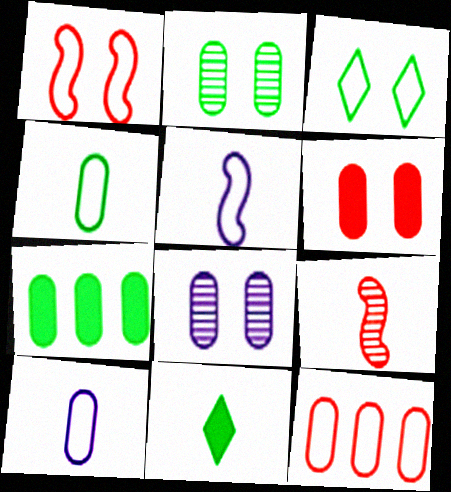[[2, 4, 7], 
[3, 5, 12], 
[9, 10, 11]]